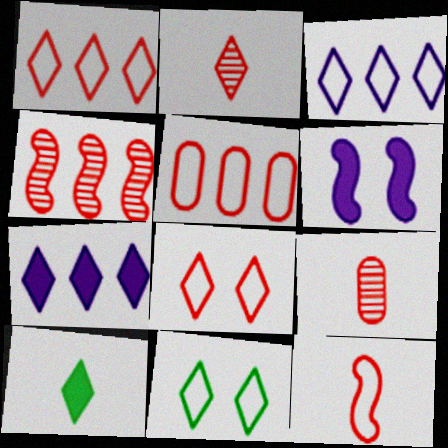[[2, 7, 11], 
[5, 8, 12]]